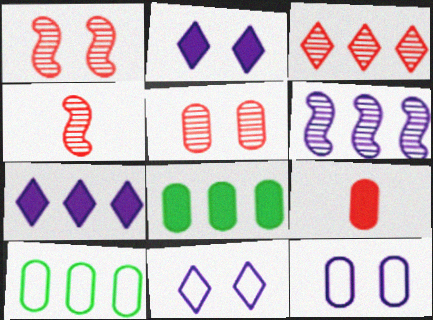[[2, 4, 10], 
[3, 4, 5], 
[4, 8, 11]]